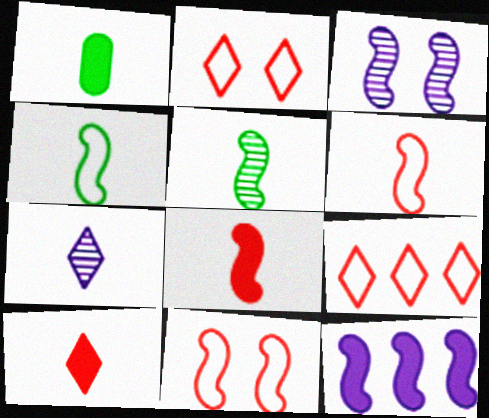[[1, 3, 9], 
[1, 6, 7], 
[5, 11, 12]]